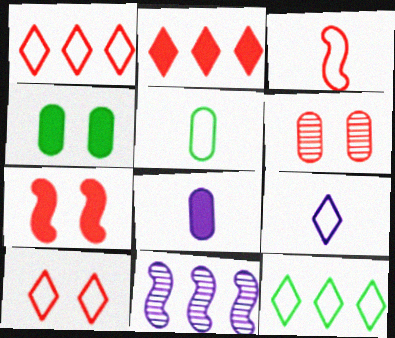[[2, 3, 6], 
[3, 5, 9], 
[6, 7, 10], 
[9, 10, 12]]